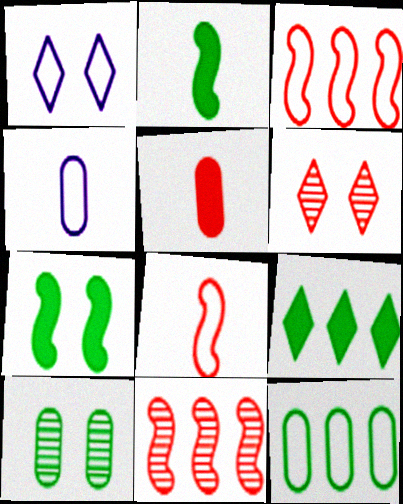[[1, 8, 12], 
[3, 5, 6]]